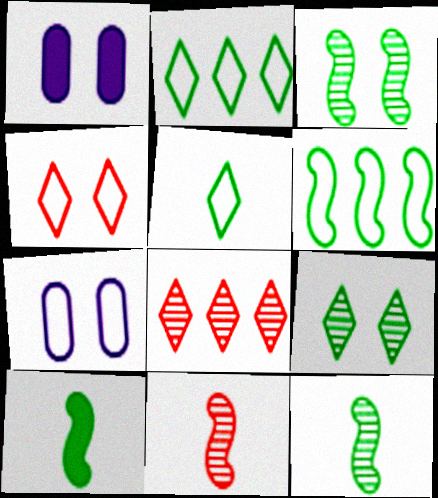[[1, 2, 11], 
[1, 3, 4], 
[3, 6, 10], 
[7, 8, 10]]